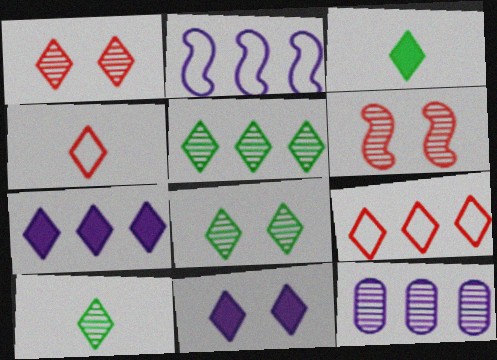[[2, 7, 12], 
[4, 5, 11], 
[4, 7, 8], 
[5, 7, 9], 
[5, 8, 10], 
[6, 10, 12], 
[9, 10, 11]]